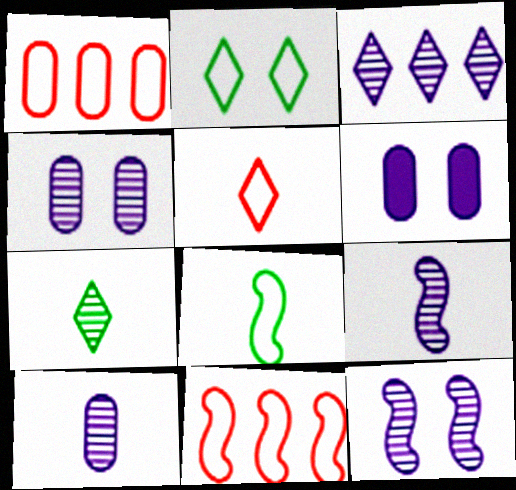[[3, 4, 9], 
[3, 10, 12], 
[6, 7, 11]]